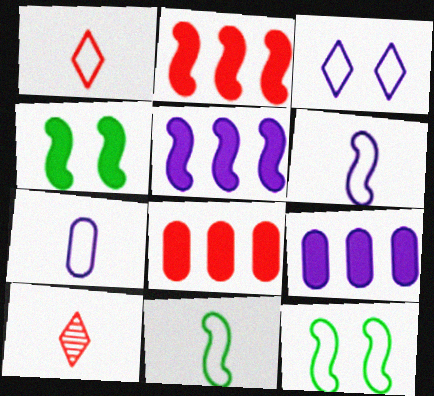[[1, 7, 11], 
[9, 10, 12]]